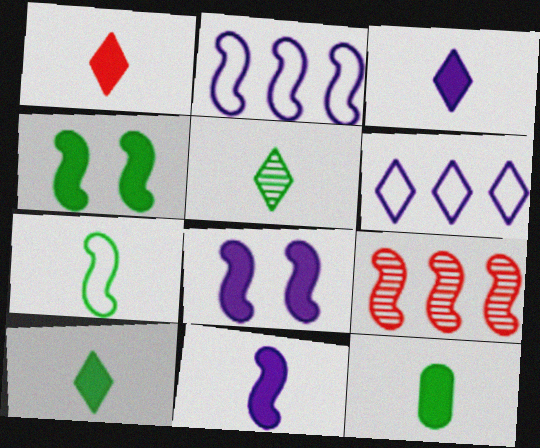[[1, 3, 10], 
[1, 11, 12], 
[5, 7, 12], 
[7, 8, 9]]